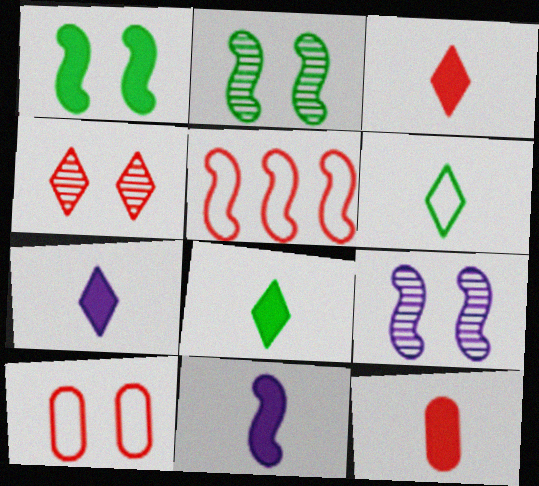[[2, 5, 11], 
[3, 7, 8], 
[4, 5, 12], 
[8, 11, 12]]